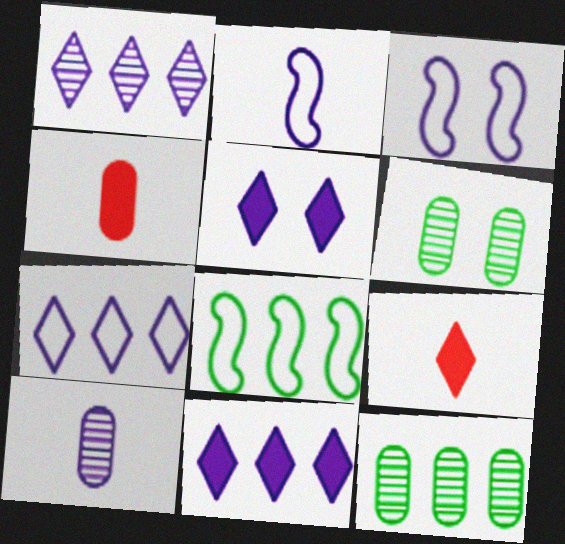[[1, 7, 11], 
[3, 9, 12], 
[3, 10, 11]]